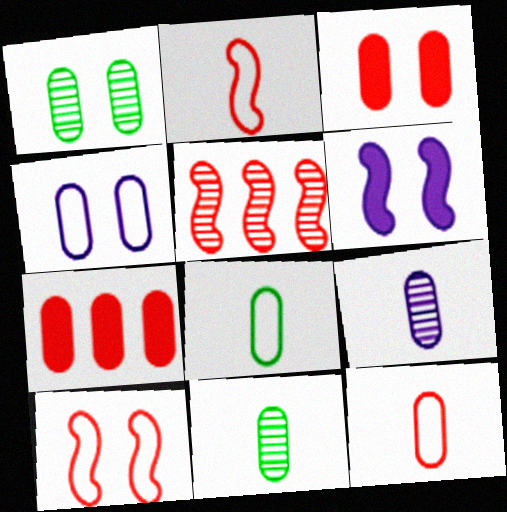[[1, 3, 4], 
[4, 7, 11]]